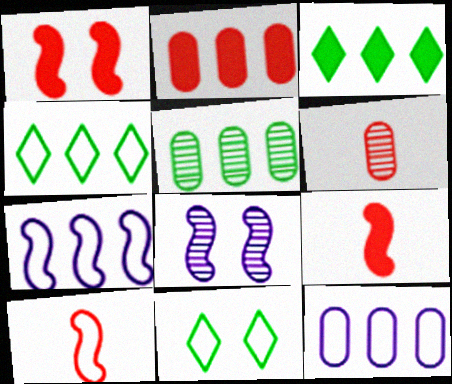[[2, 5, 12], 
[10, 11, 12]]